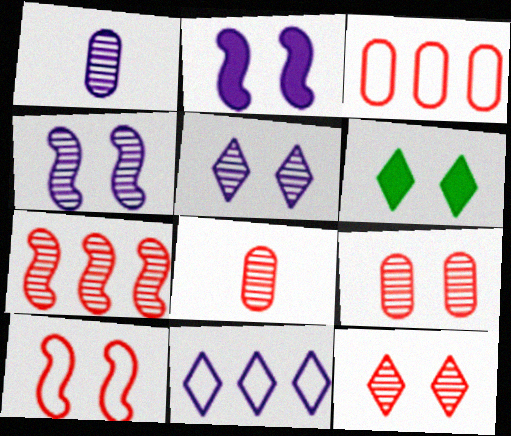[[1, 2, 11], 
[7, 8, 12]]